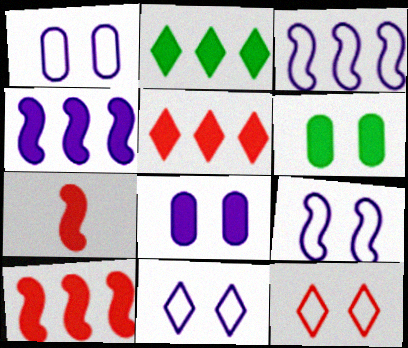[[1, 9, 11], 
[2, 7, 8]]